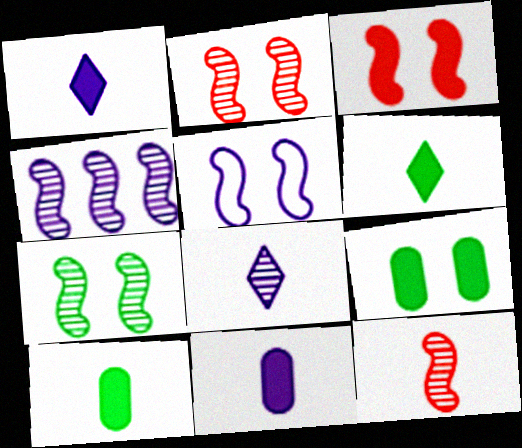[[3, 5, 7], 
[4, 7, 12]]